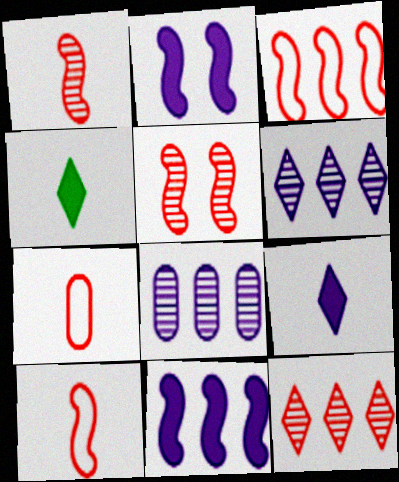[]